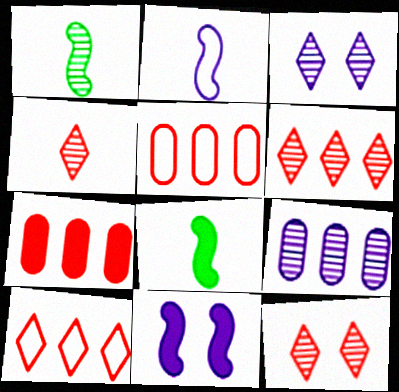[[1, 9, 12], 
[3, 5, 8], 
[4, 6, 12]]